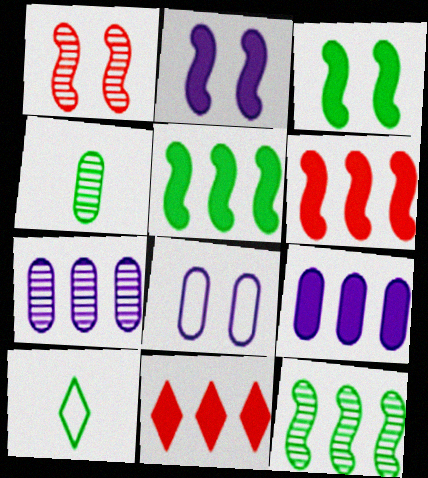[[1, 9, 10], 
[5, 9, 11]]